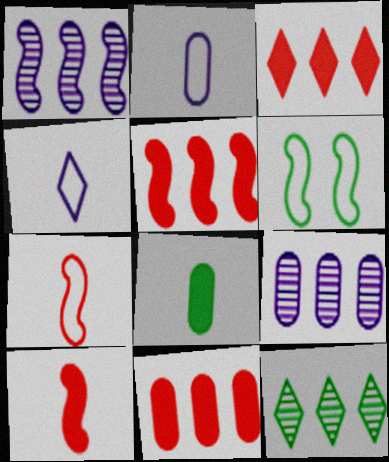[[1, 6, 10], 
[3, 5, 11], 
[6, 8, 12]]